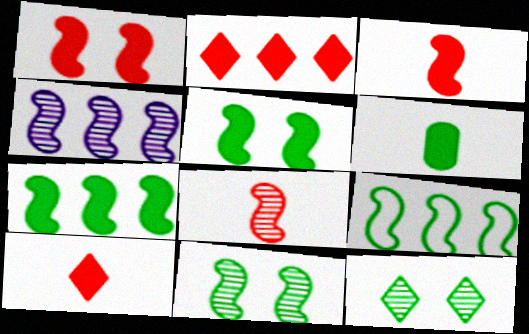[[4, 8, 11], 
[6, 9, 12]]